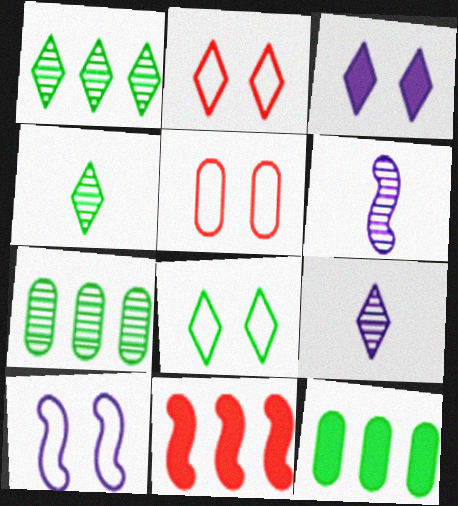[[2, 6, 12], 
[5, 8, 10]]